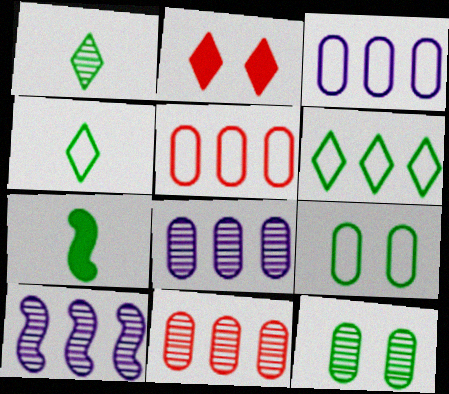[[6, 7, 12]]